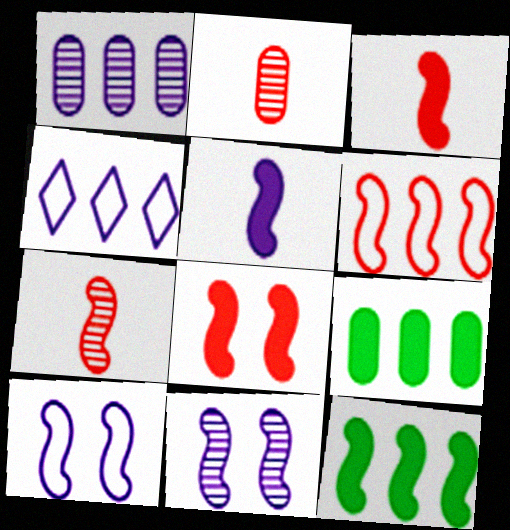[[5, 8, 12], 
[6, 7, 8], 
[7, 10, 12]]